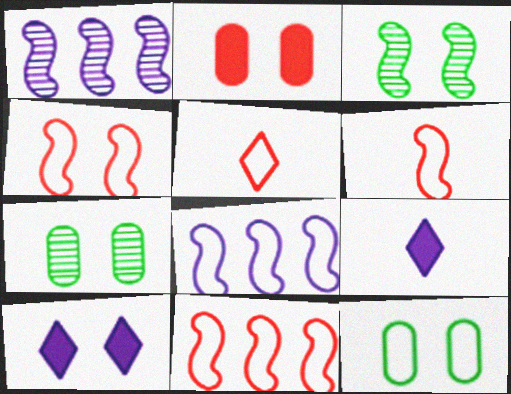[[4, 6, 11], 
[4, 7, 10], 
[5, 8, 12], 
[7, 9, 11]]